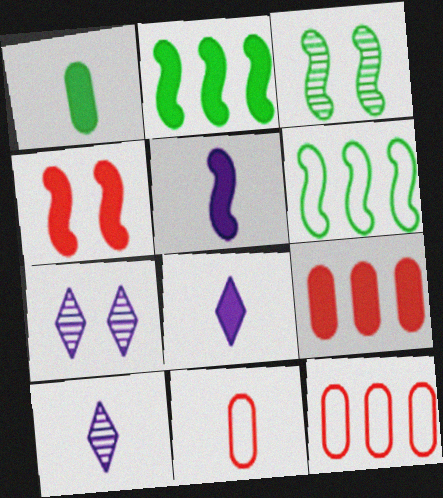[[2, 4, 5], 
[2, 7, 11], 
[3, 8, 12]]